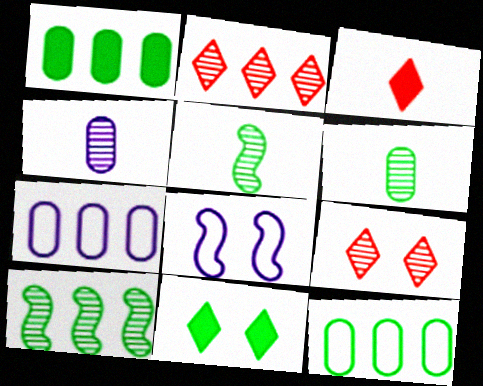[[4, 9, 10], 
[5, 11, 12]]